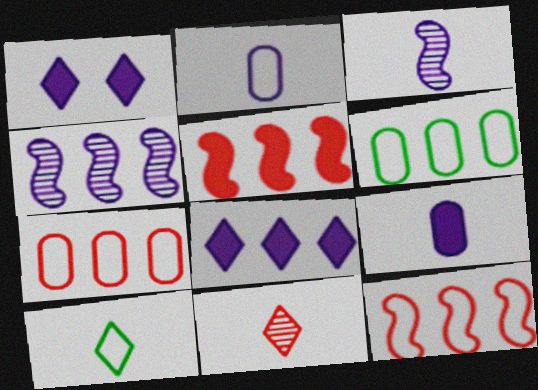[[1, 2, 4]]